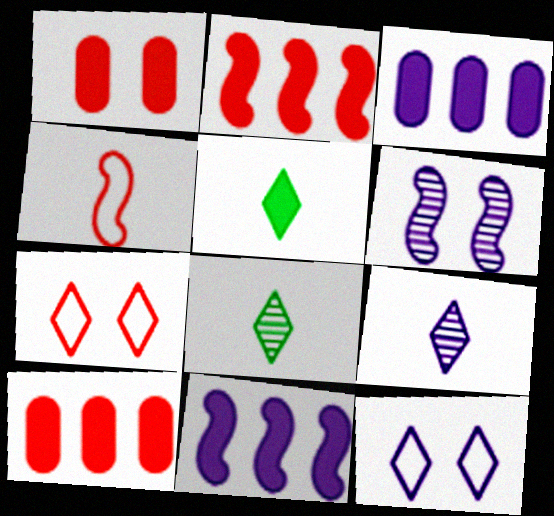[[1, 5, 11]]